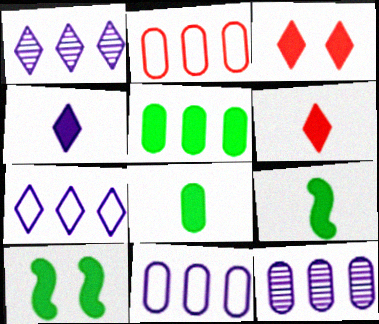[[2, 5, 12]]